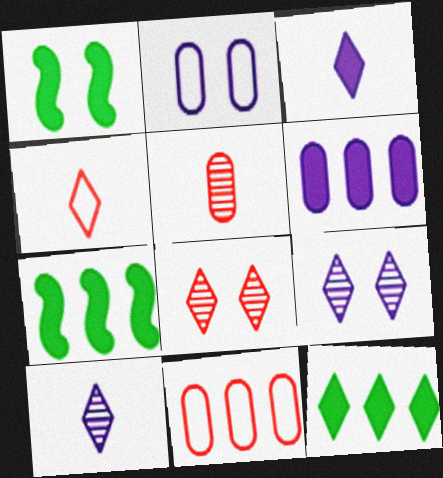[[1, 2, 8], 
[1, 10, 11], 
[4, 9, 12]]